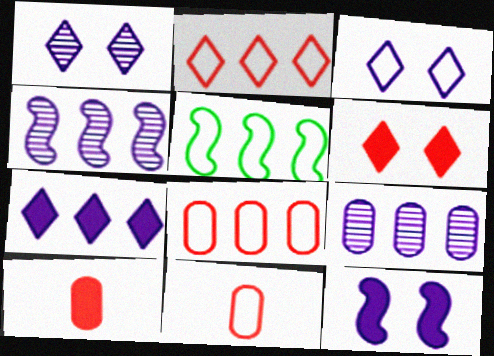[[1, 5, 10], 
[3, 5, 11]]